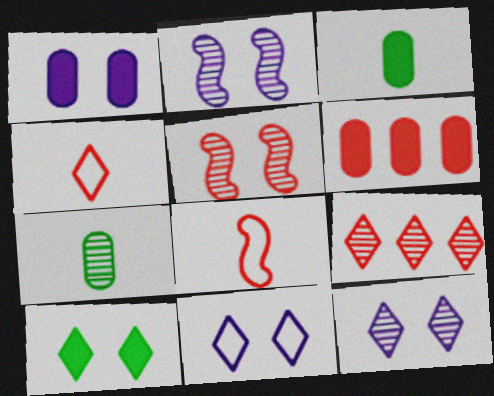[[1, 2, 11], 
[1, 3, 6], 
[2, 7, 9], 
[4, 5, 6]]